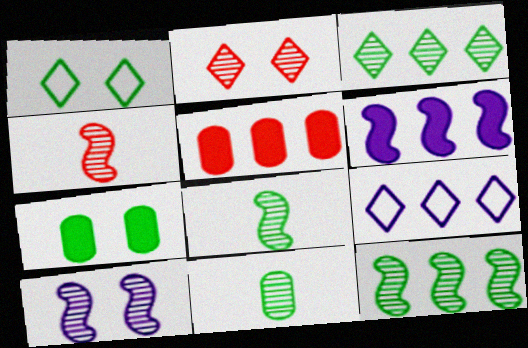[[4, 7, 9], 
[4, 10, 12], 
[5, 9, 12]]